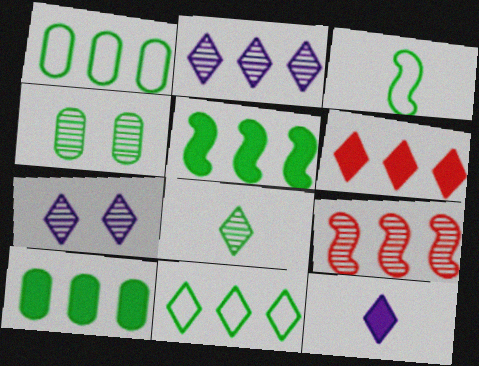[[2, 6, 11]]